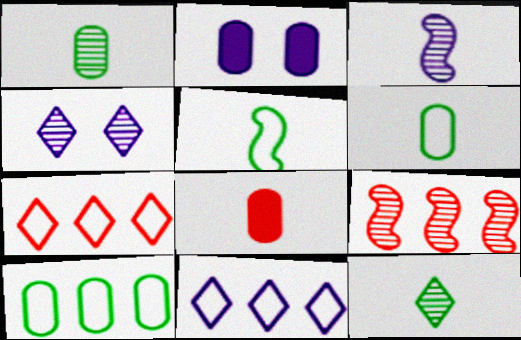[[1, 4, 9], 
[2, 3, 11]]